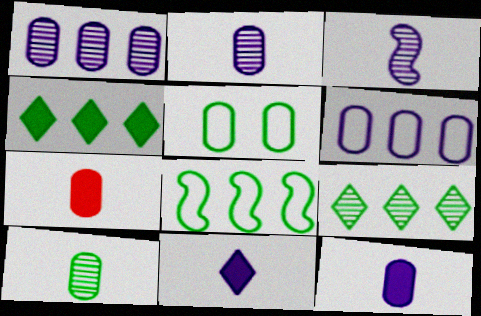[[1, 5, 7]]